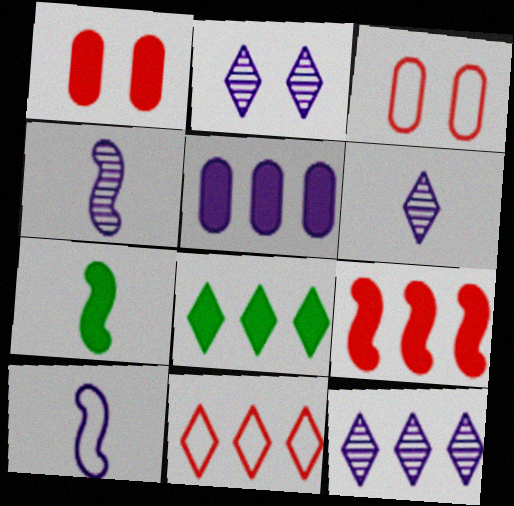[[2, 5, 10], 
[2, 6, 12], 
[3, 4, 8], 
[3, 7, 12], 
[5, 8, 9], 
[8, 11, 12]]